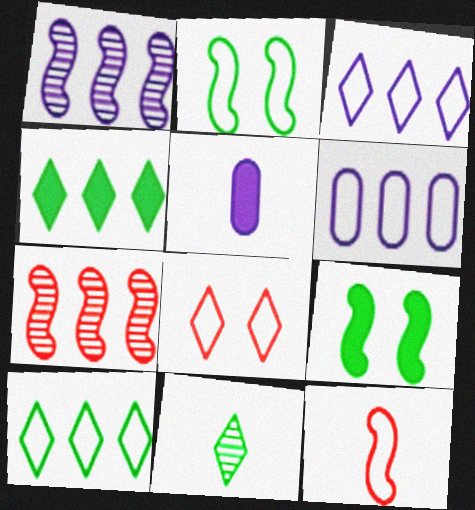[[1, 9, 12], 
[4, 6, 7], 
[5, 11, 12]]